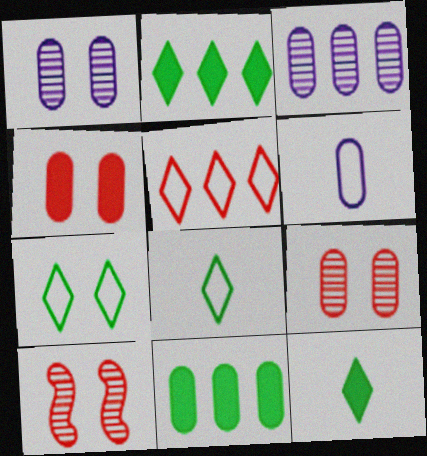[[2, 6, 10], 
[6, 9, 11]]